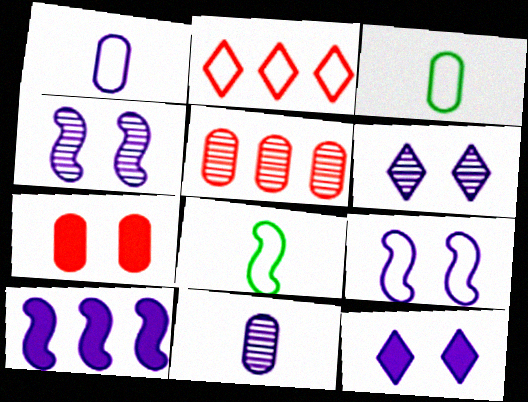[[1, 6, 10], 
[2, 3, 9], 
[5, 8, 12]]